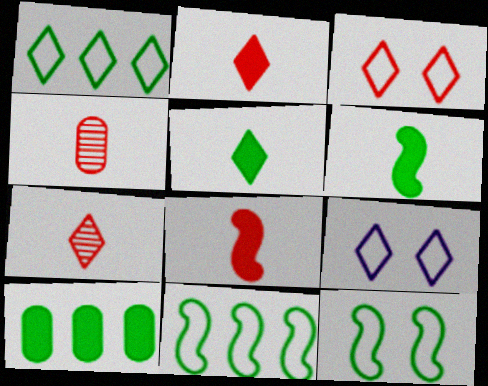[]